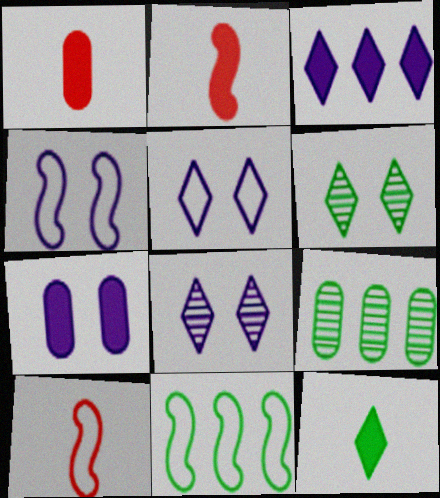[[1, 8, 11], 
[2, 5, 9], 
[4, 7, 8], 
[4, 10, 11]]